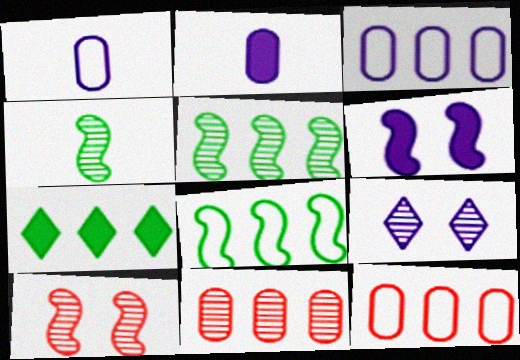[[1, 7, 10], 
[4, 9, 11]]